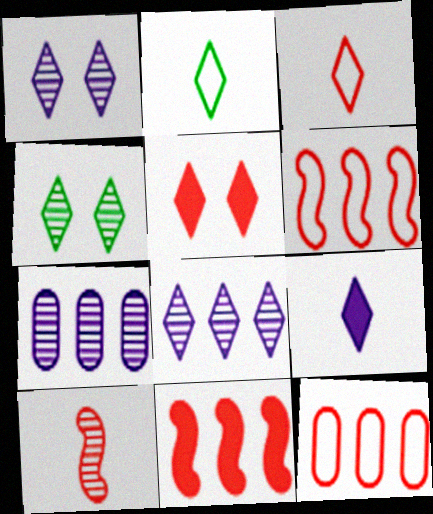[[2, 5, 8], 
[4, 7, 10], 
[5, 10, 12]]